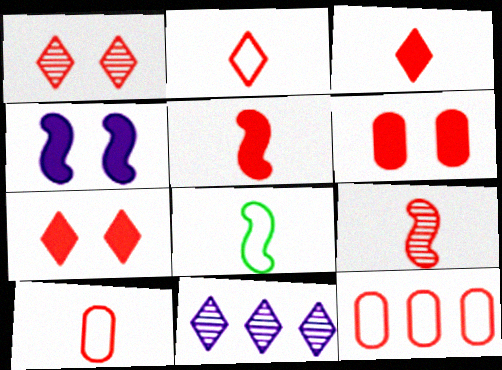[[1, 5, 12], 
[3, 9, 10], 
[6, 8, 11], 
[7, 9, 12]]